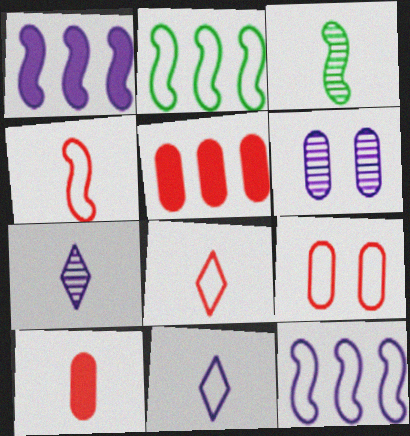[[1, 6, 11], 
[2, 9, 11], 
[3, 10, 11]]